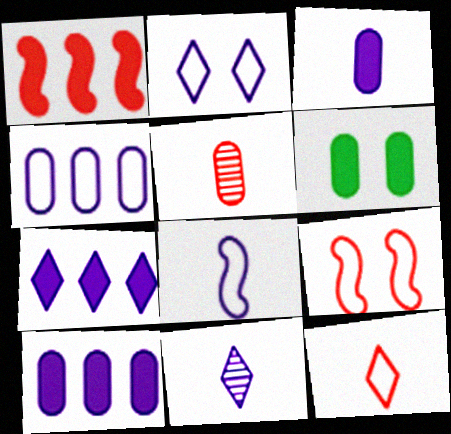[[2, 4, 8], 
[2, 7, 11], 
[3, 8, 11], 
[4, 5, 6]]